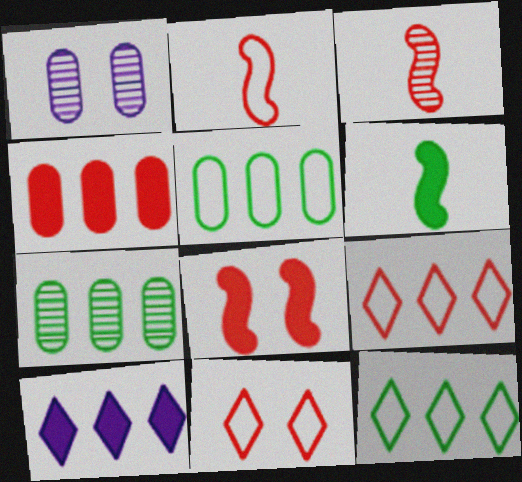[[1, 6, 9], 
[3, 4, 11]]